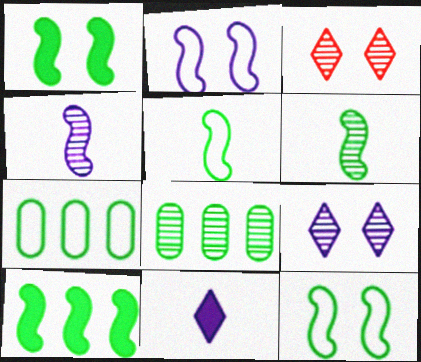[[3, 4, 8], 
[6, 10, 12]]